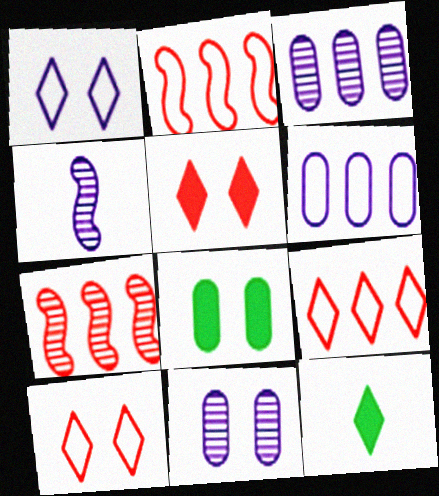[[2, 11, 12], 
[4, 8, 9]]